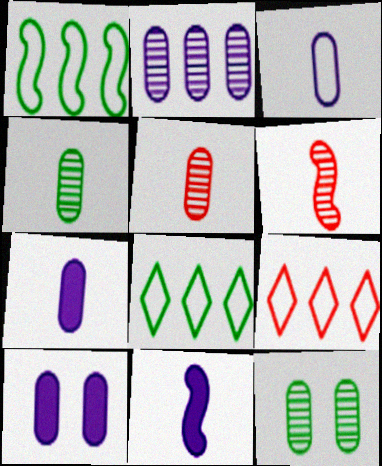[[2, 3, 10], 
[2, 5, 12], 
[6, 8, 10], 
[9, 11, 12]]